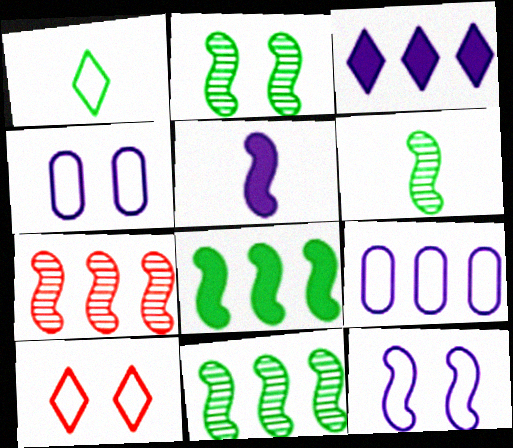[[2, 6, 11]]